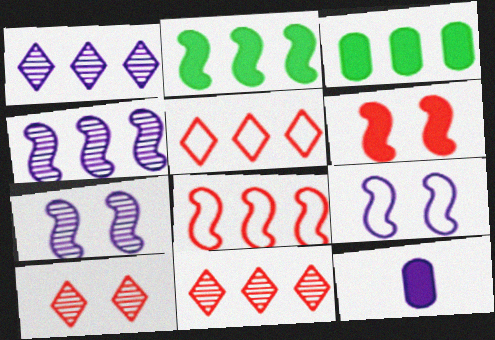[[1, 3, 8], 
[1, 9, 12], 
[2, 4, 8], 
[3, 4, 5]]